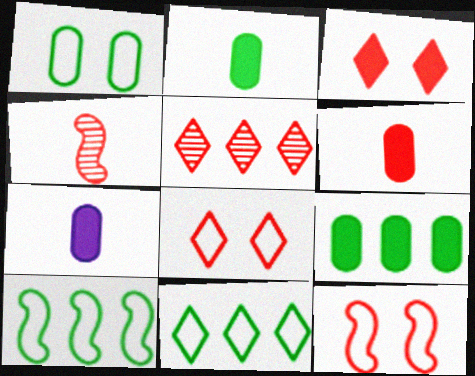[[2, 6, 7], 
[5, 6, 12]]